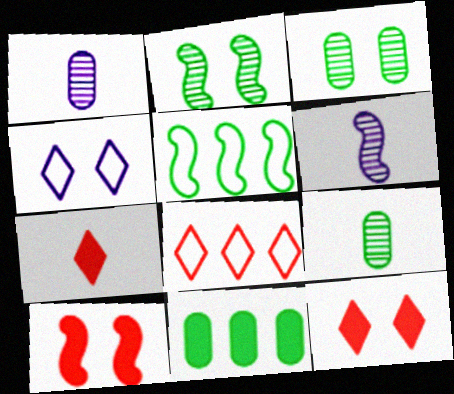[[1, 5, 12], 
[3, 4, 10], 
[5, 6, 10]]